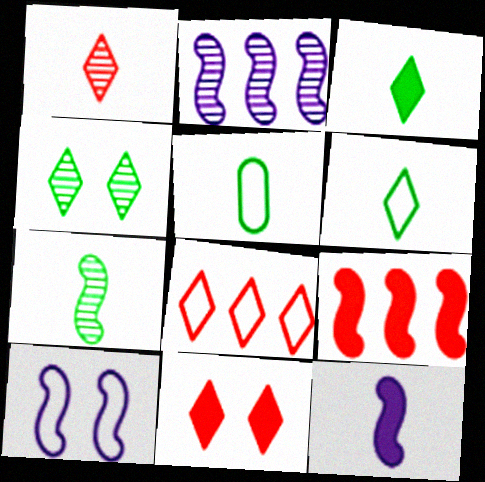[[1, 5, 12], 
[1, 8, 11], 
[2, 5, 11], 
[2, 10, 12], 
[3, 5, 7], 
[5, 8, 10], 
[7, 9, 10]]